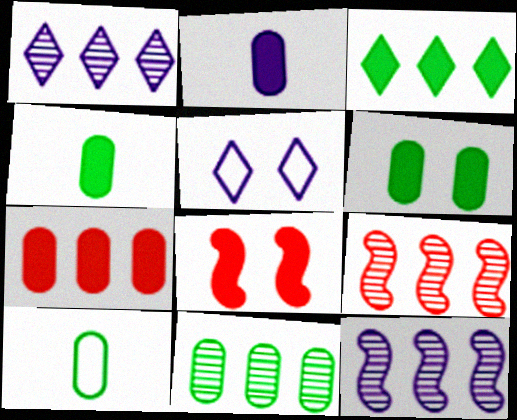[[1, 8, 10], 
[1, 9, 11], 
[2, 3, 8], 
[2, 5, 12], 
[2, 6, 7], 
[4, 5, 9], 
[6, 10, 11]]